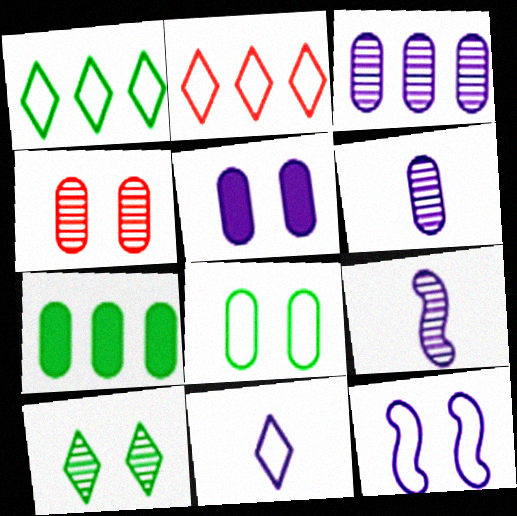[[4, 5, 8]]